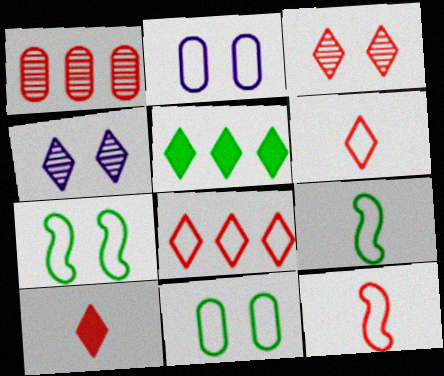[[2, 8, 9], 
[3, 8, 10], 
[4, 5, 6]]